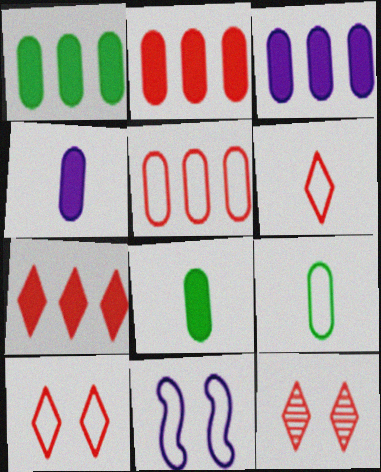[[1, 2, 3], 
[6, 7, 12]]